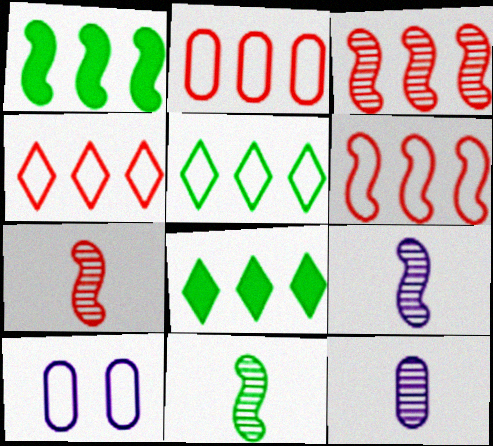[[2, 4, 6], 
[7, 8, 10], 
[7, 9, 11]]